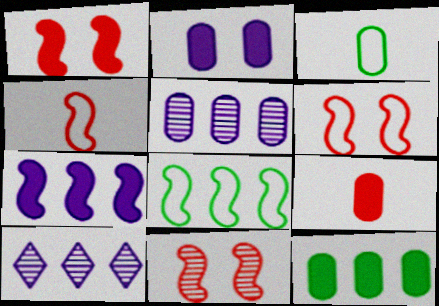[[1, 3, 10], 
[1, 6, 11], 
[2, 9, 12]]